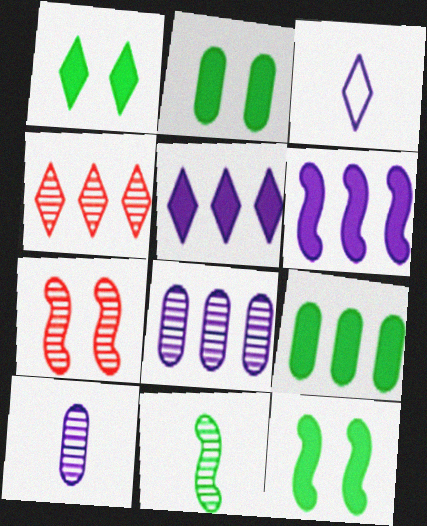[[1, 2, 12], 
[1, 3, 4], 
[3, 7, 9]]